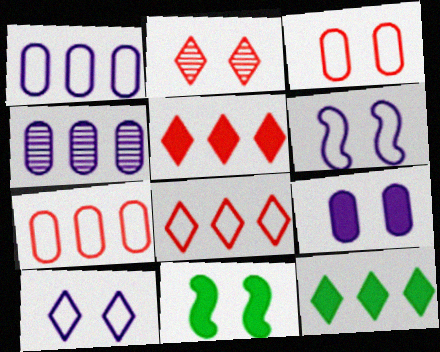[]